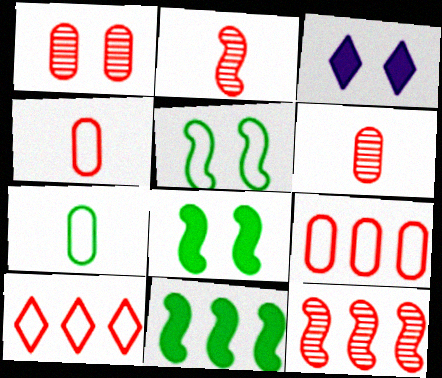[[1, 3, 5], 
[3, 7, 12]]